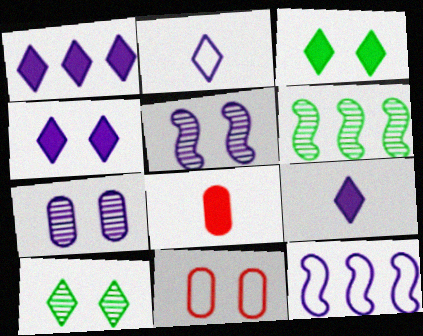[[1, 4, 9], 
[3, 5, 11], 
[6, 9, 11], 
[7, 9, 12], 
[8, 10, 12]]